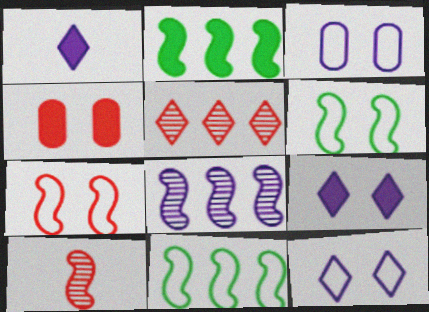[[1, 2, 4], 
[1, 3, 8]]